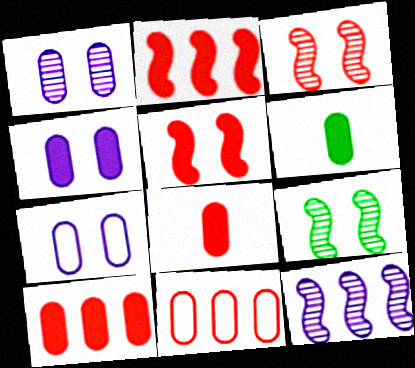[[1, 4, 7], 
[1, 6, 11], 
[4, 6, 10]]